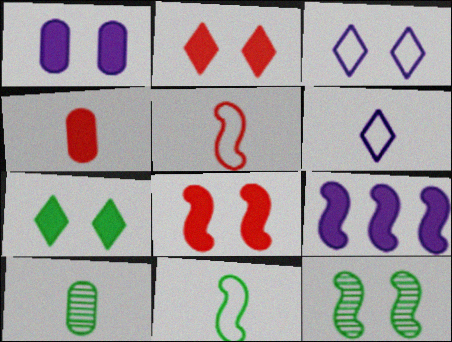[[1, 7, 8], 
[4, 7, 9], 
[5, 9, 12]]